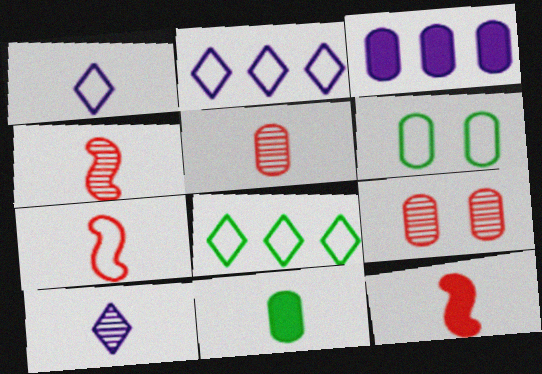[[1, 4, 11], 
[2, 6, 7], 
[3, 5, 6], 
[4, 7, 12], 
[7, 10, 11]]